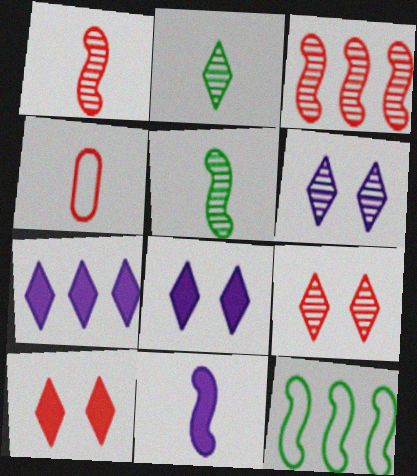[[2, 4, 11], 
[3, 4, 10]]